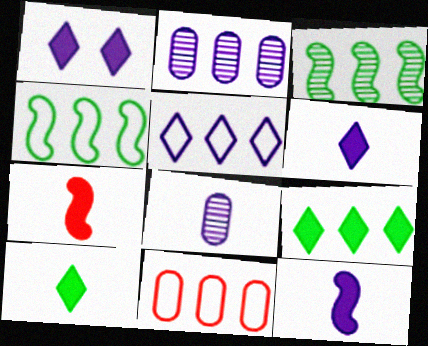[[4, 5, 11]]